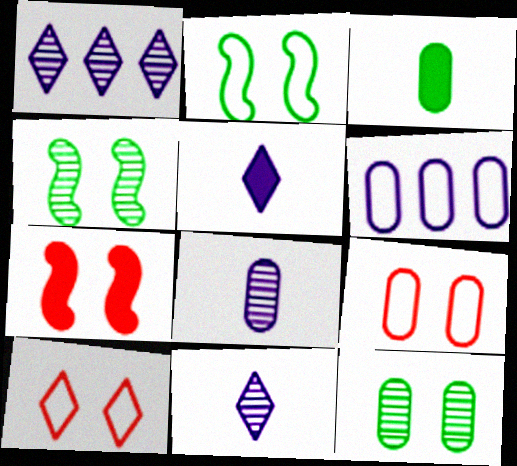[]